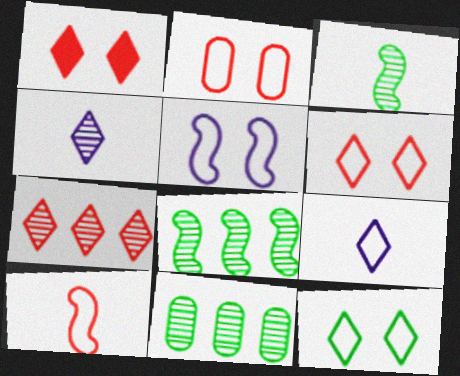[[2, 5, 12]]